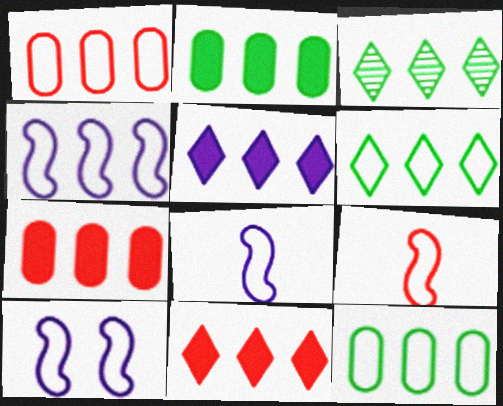[[1, 4, 6], 
[3, 4, 7], 
[4, 8, 10]]